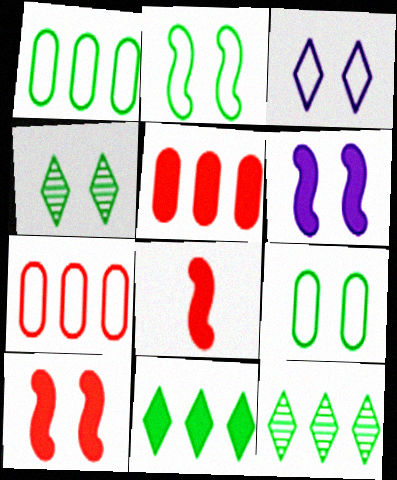[]